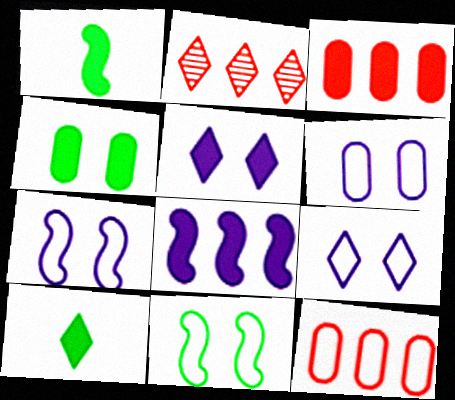[[1, 2, 6], 
[1, 3, 5], 
[2, 9, 10], 
[6, 7, 9]]